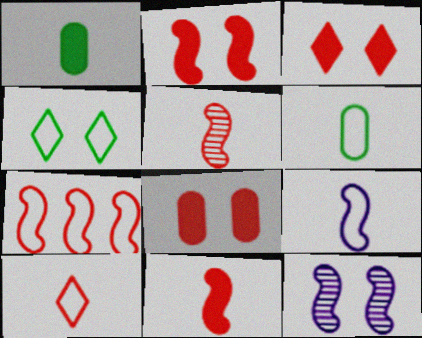[[2, 3, 8], 
[2, 5, 7], 
[4, 8, 12], 
[6, 9, 10]]